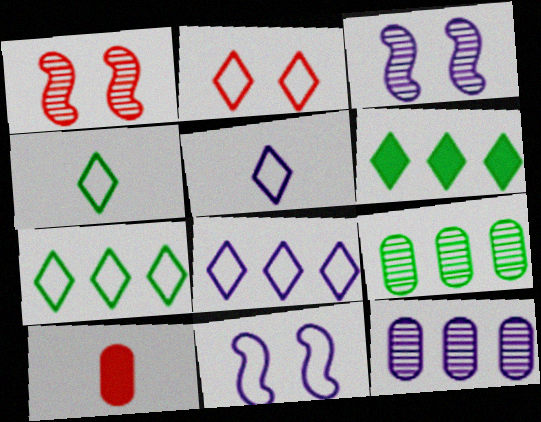[[2, 4, 8], 
[2, 5, 7], 
[3, 7, 10]]